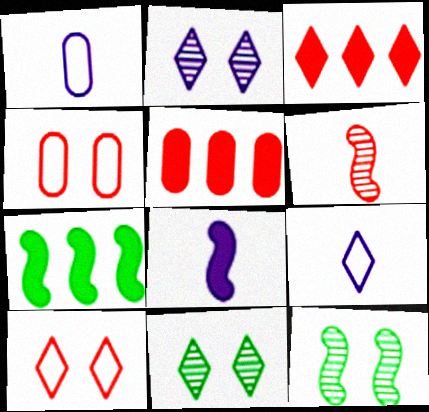[[1, 3, 12], 
[3, 4, 6], 
[3, 9, 11], 
[5, 6, 10], 
[5, 9, 12]]